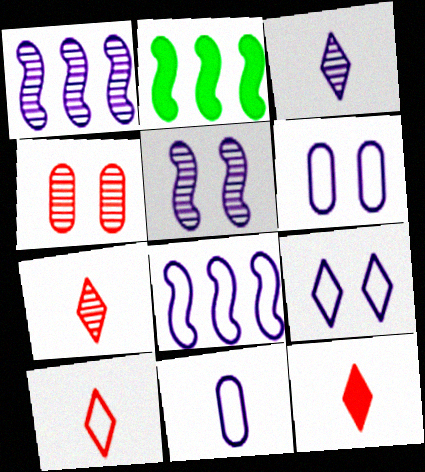[[2, 6, 7], 
[7, 10, 12], 
[8, 9, 11]]